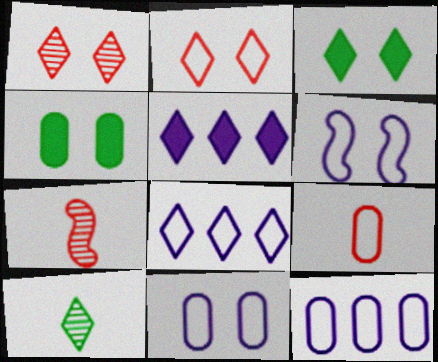[[1, 4, 6], 
[2, 5, 10], 
[3, 7, 12], 
[4, 7, 8]]